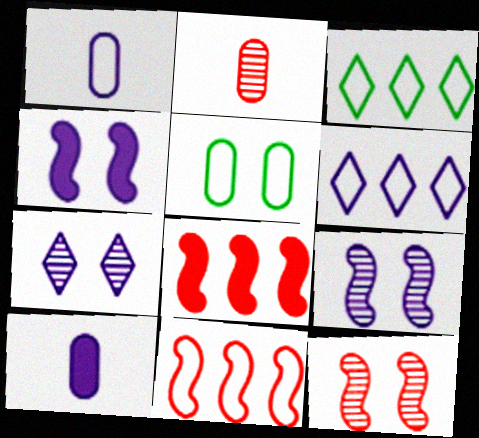[[2, 3, 4], 
[3, 10, 12], 
[6, 9, 10]]